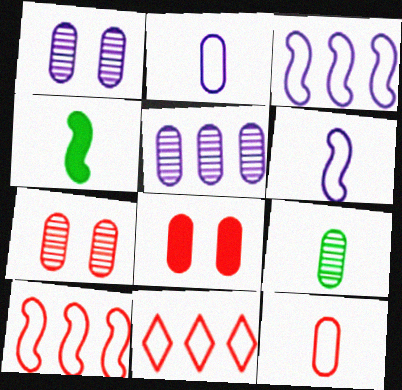[[1, 4, 11], 
[5, 7, 9]]